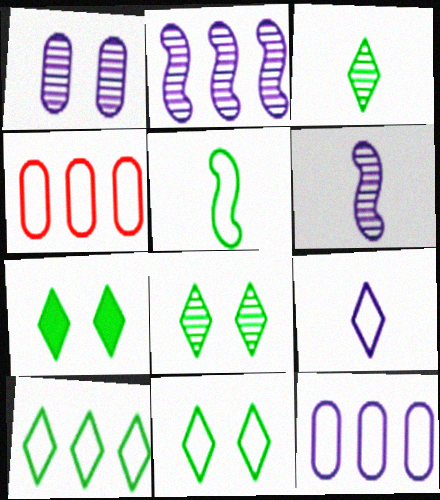[[3, 7, 10], 
[4, 6, 7], 
[7, 8, 11]]